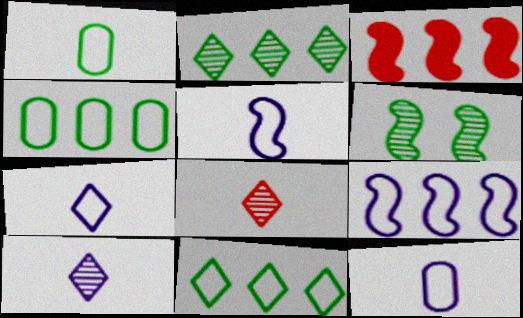[[3, 5, 6], 
[5, 7, 12]]